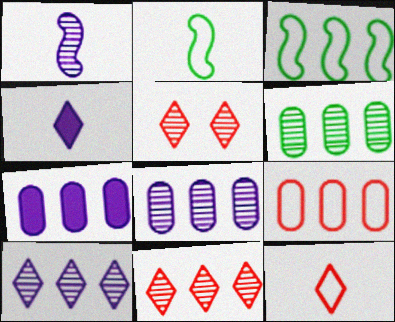[[1, 5, 6], 
[2, 5, 7], 
[3, 7, 11], 
[6, 7, 9]]